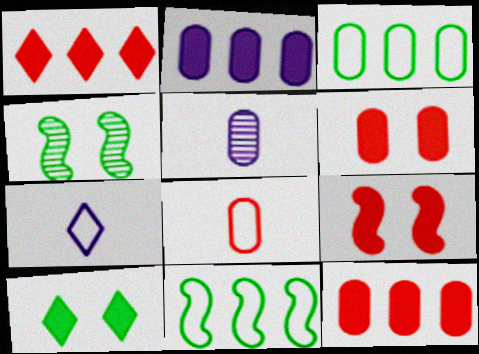[[3, 5, 6], 
[4, 7, 12]]